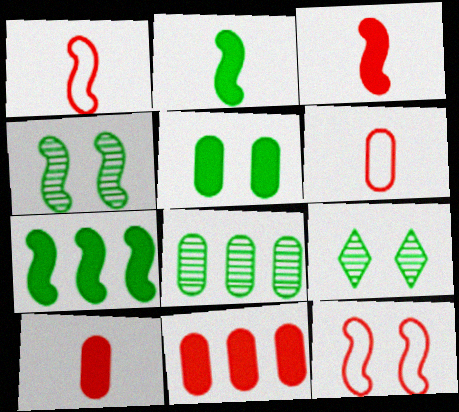[]